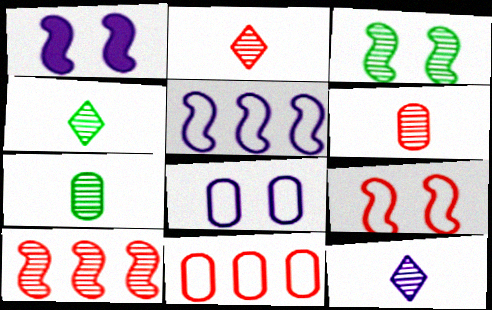[[1, 3, 9], 
[1, 4, 11], 
[2, 4, 12]]